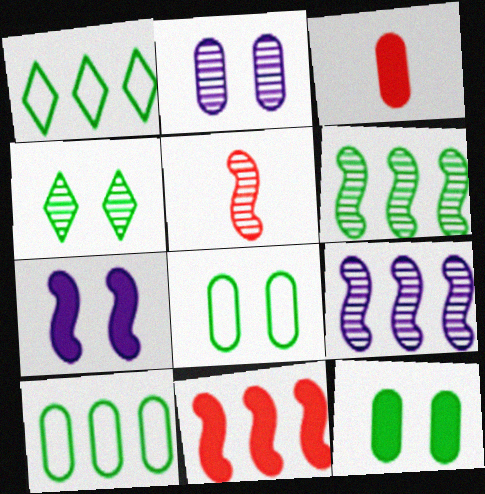[[2, 3, 10]]